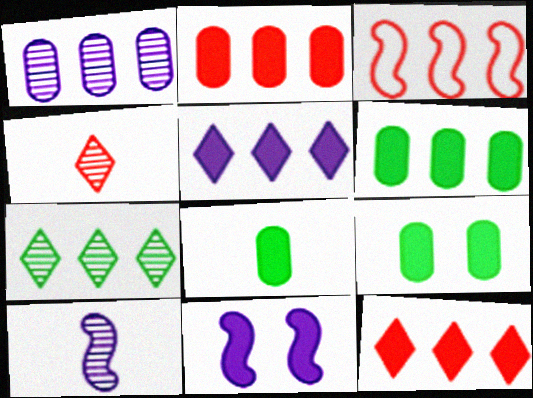[[6, 8, 9], 
[8, 11, 12]]